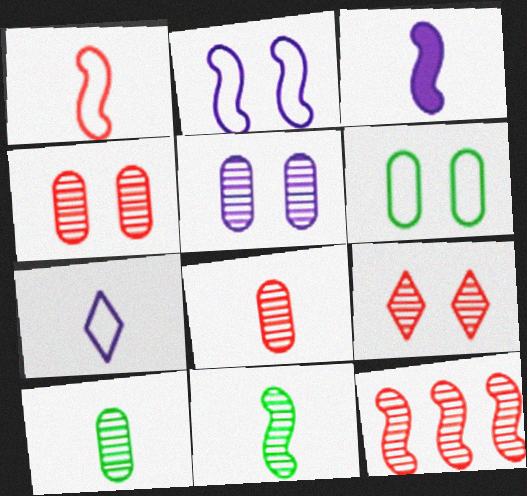[[1, 3, 11], 
[8, 9, 12]]